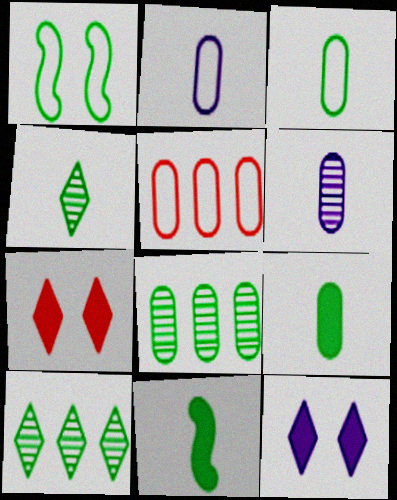[[1, 9, 10], 
[3, 4, 11]]